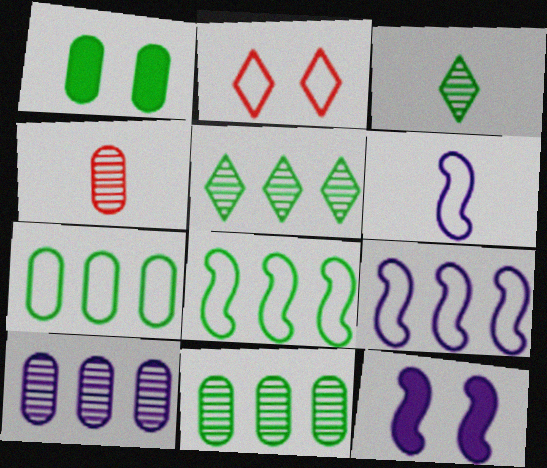[[1, 3, 8], 
[2, 6, 7]]